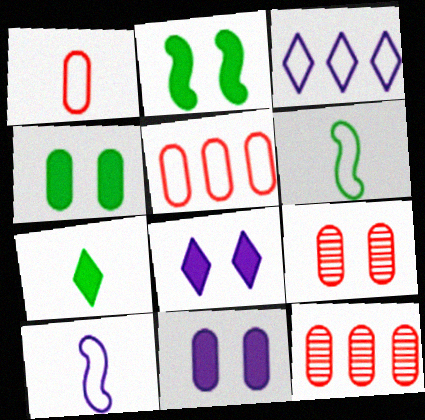[[6, 8, 12]]